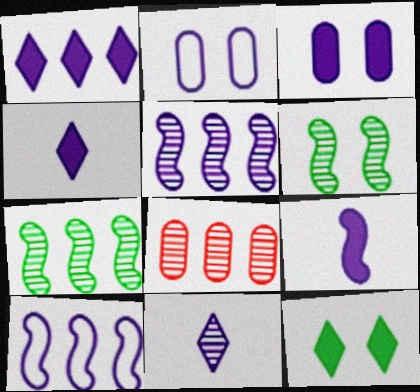[[1, 3, 9], 
[2, 4, 5], 
[3, 10, 11], 
[6, 8, 11]]